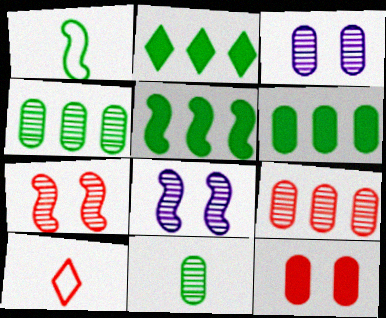[[2, 5, 6], 
[3, 5, 10], 
[3, 9, 11], 
[6, 8, 10]]